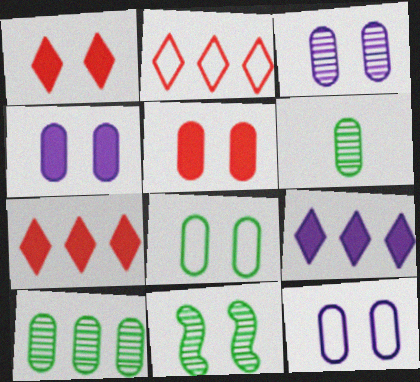[[1, 11, 12], 
[3, 4, 12], 
[3, 5, 8]]